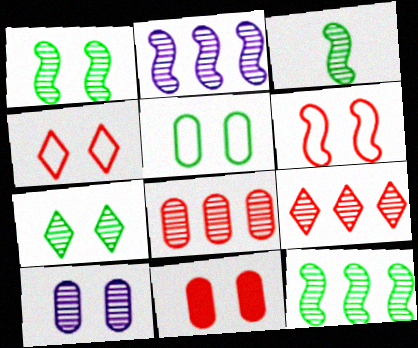[[1, 3, 12], 
[3, 9, 10], 
[5, 10, 11]]